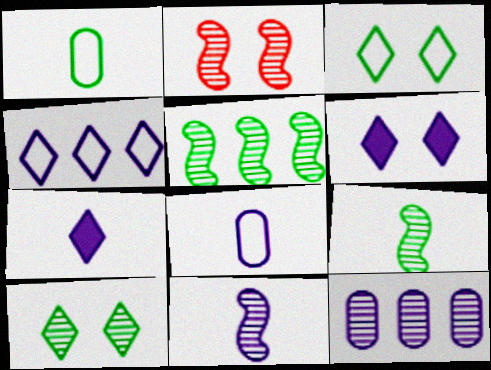[[2, 5, 11], 
[7, 8, 11]]